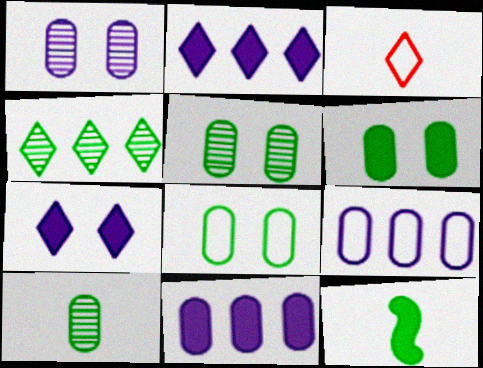[[3, 4, 7], 
[4, 8, 12], 
[5, 6, 8]]